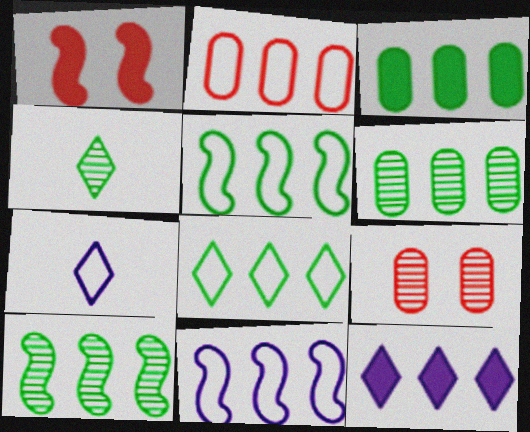[[1, 6, 7], 
[2, 8, 11], 
[2, 10, 12], 
[3, 8, 10]]